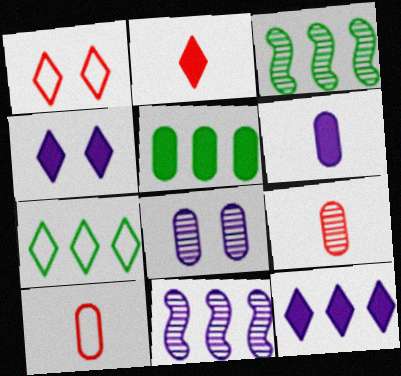[[1, 3, 6], 
[3, 4, 10], 
[3, 5, 7], 
[5, 8, 10]]